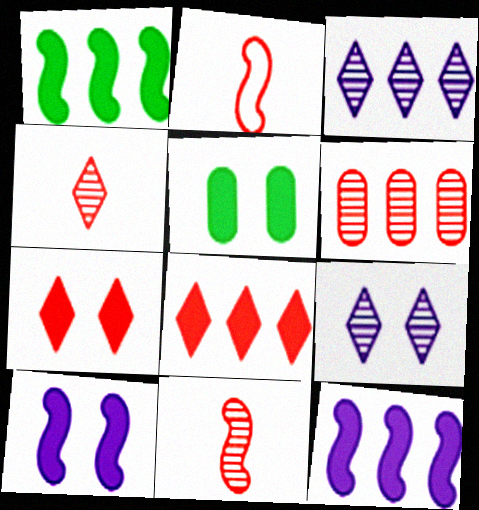[[2, 3, 5], 
[2, 6, 7], 
[5, 7, 10]]